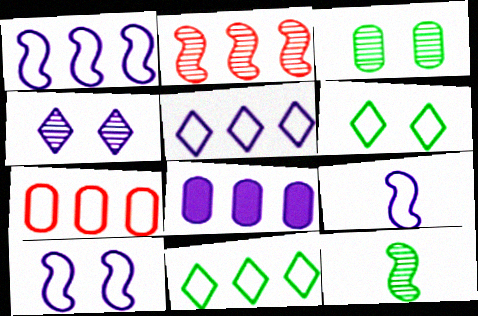[[1, 7, 11], 
[1, 9, 10], 
[2, 8, 11], 
[4, 8, 9], 
[6, 7, 9]]